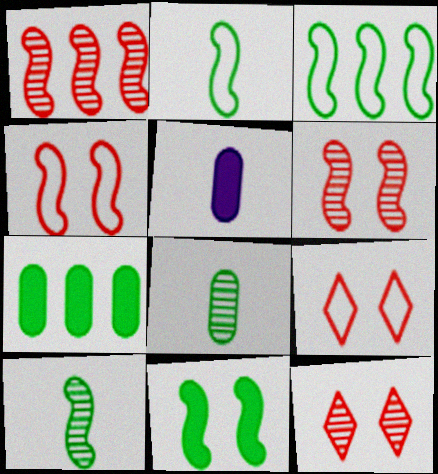[[3, 5, 12], 
[3, 10, 11]]